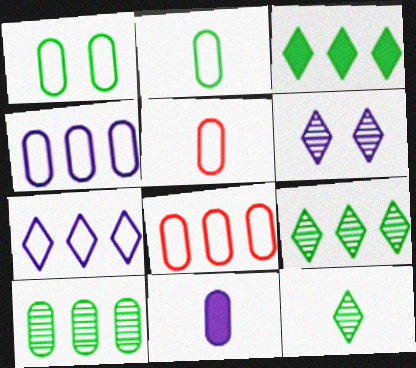[[1, 4, 5]]